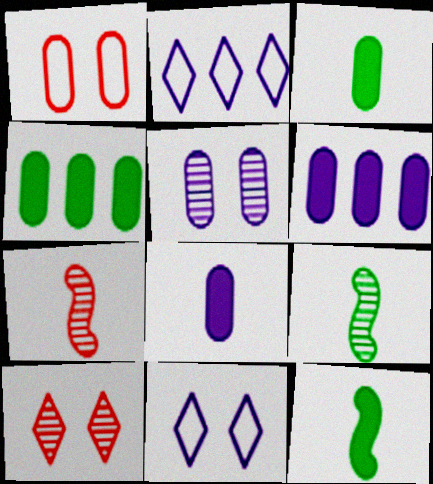[[4, 7, 11]]